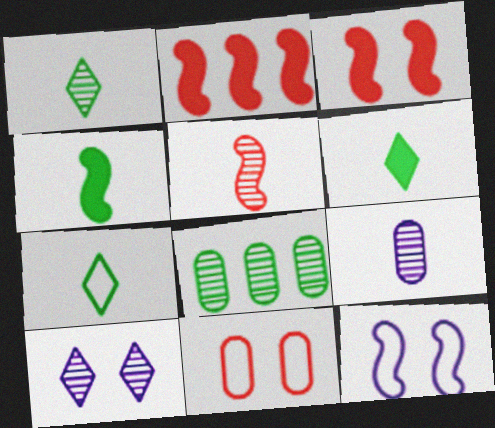[[1, 5, 9], 
[1, 6, 7], 
[5, 8, 10]]